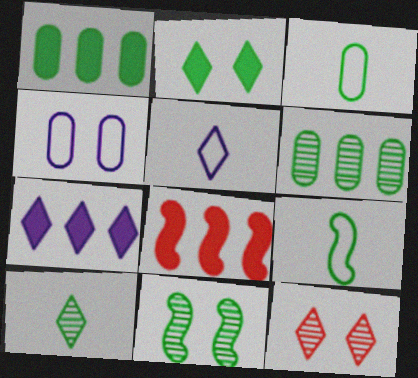[[1, 7, 8], 
[2, 6, 9], 
[4, 8, 10], 
[6, 10, 11]]